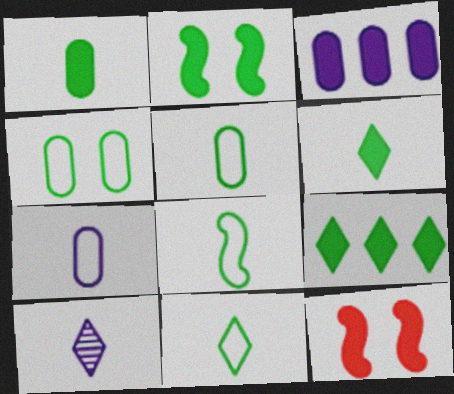[[1, 2, 9], 
[3, 6, 12], 
[5, 8, 11]]